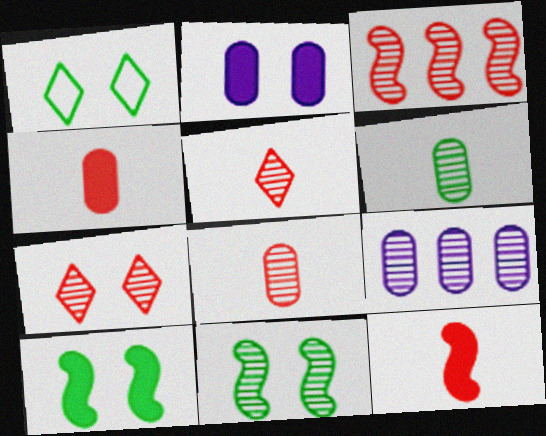[[1, 9, 12], 
[3, 7, 8], 
[5, 9, 11]]